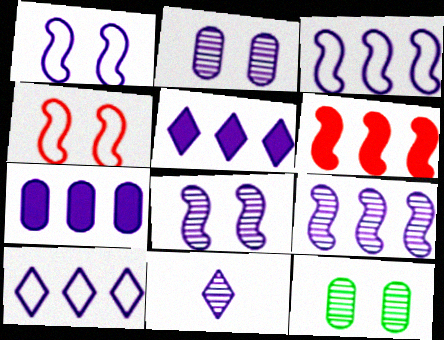[[1, 7, 11], 
[2, 9, 11], 
[7, 9, 10]]